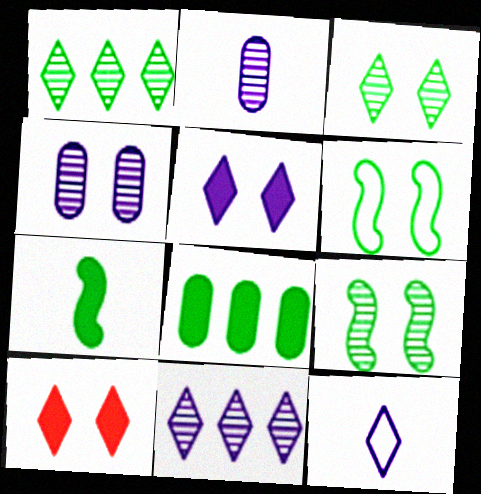[[1, 10, 12], 
[4, 6, 10], 
[5, 11, 12]]